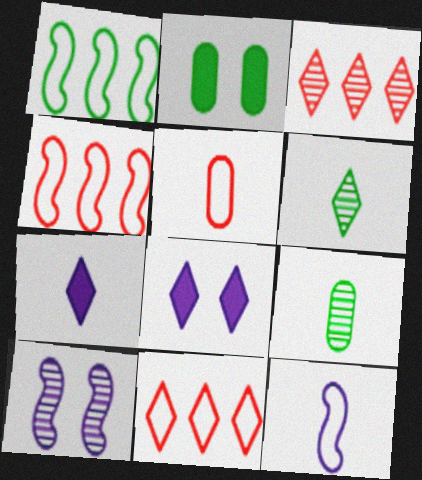[[1, 2, 6], 
[2, 3, 12], 
[3, 9, 10], 
[4, 8, 9], 
[6, 8, 11]]